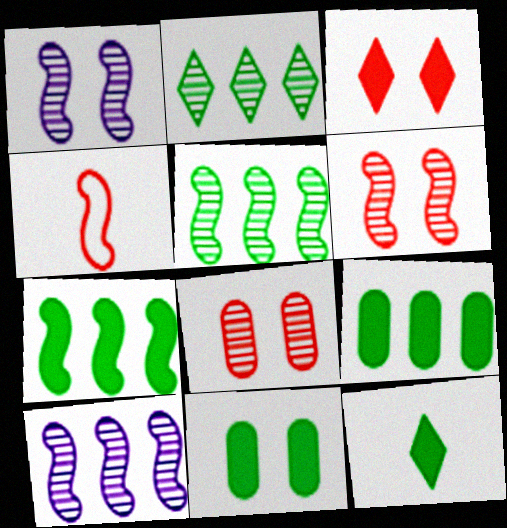[[1, 4, 7], 
[7, 11, 12]]